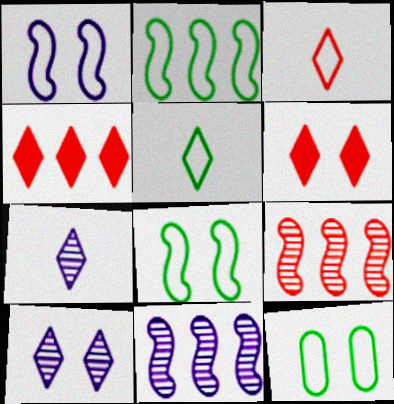[[2, 5, 12], 
[4, 5, 10]]